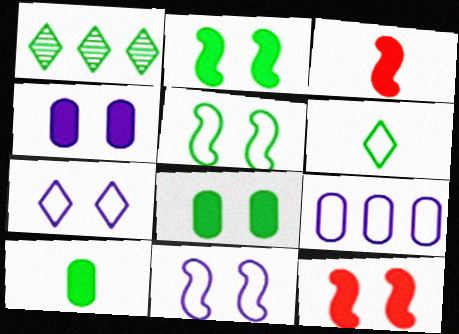[[1, 5, 10]]